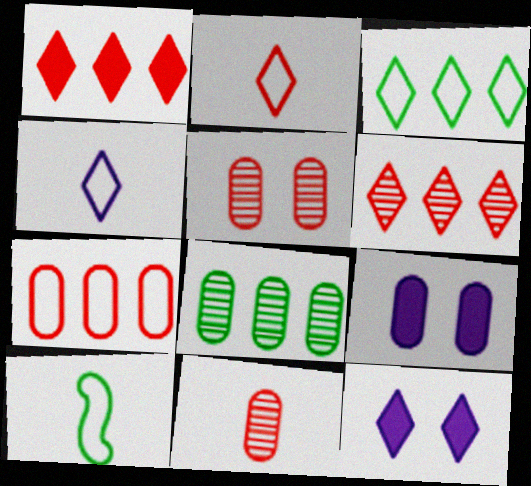[[6, 9, 10]]